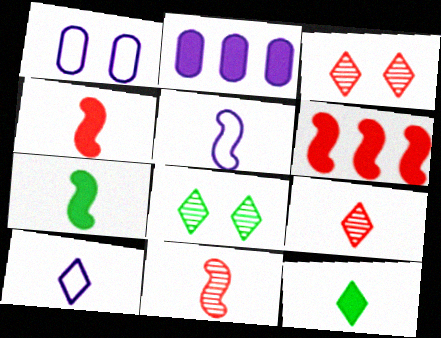[[5, 7, 11], 
[9, 10, 12]]